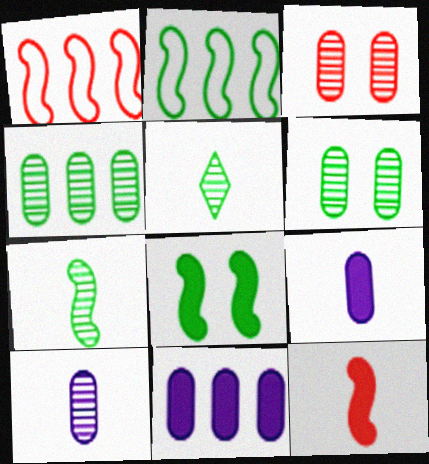[[2, 7, 8], 
[3, 4, 10]]